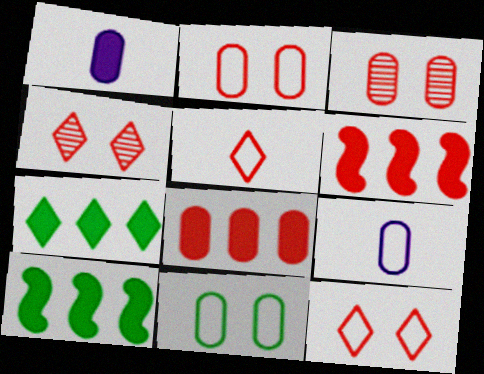[[3, 5, 6], 
[4, 9, 10]]